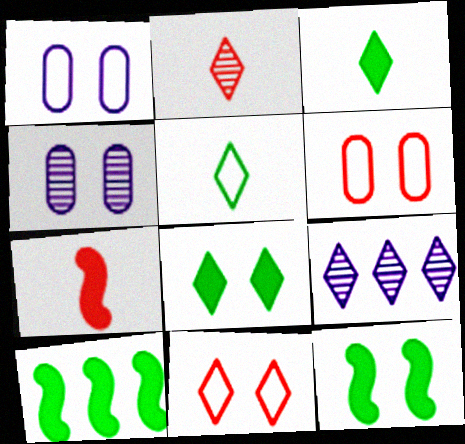[[1, 2, 10], 
[3, 9, 11], 
[4, 11, 12]]